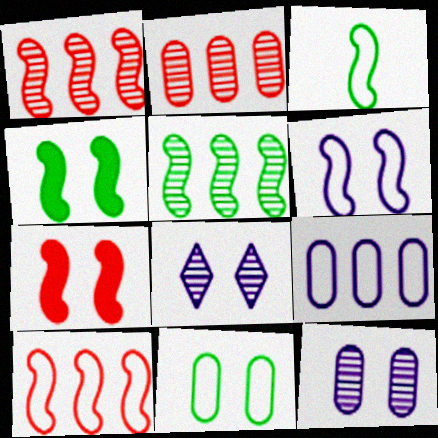[[3, 4, 5], 
[3, 6, 10], 
[7, 8, 11]]